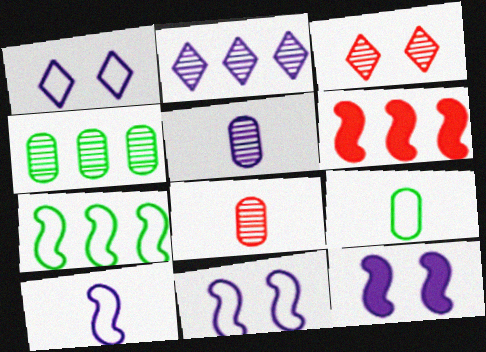[]